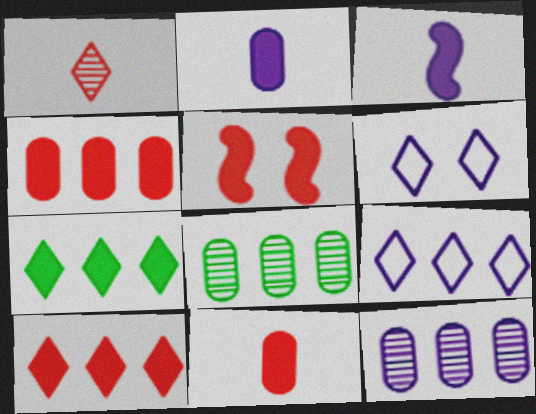[[1, 6, 7], 
[2, 5, 7], 
[3, 6, 12], 
[5, 10, 11]]